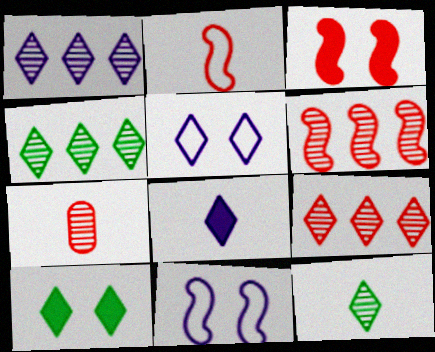[[1, 4, 9], 
[1, 5, 8], 
[2, 3, 6]]